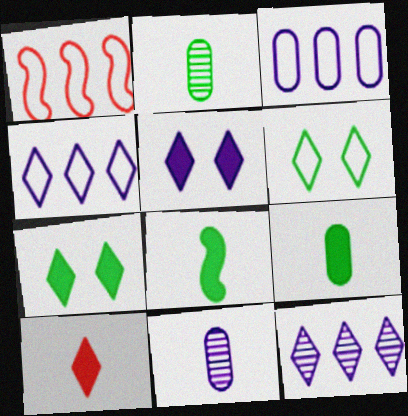[[1, 2, 5], 
[1, 7, 11], 
[6, 10, 12]]